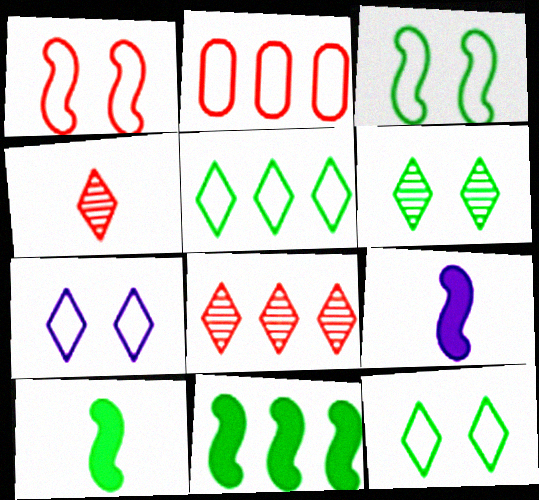[[2, 6, 9]]